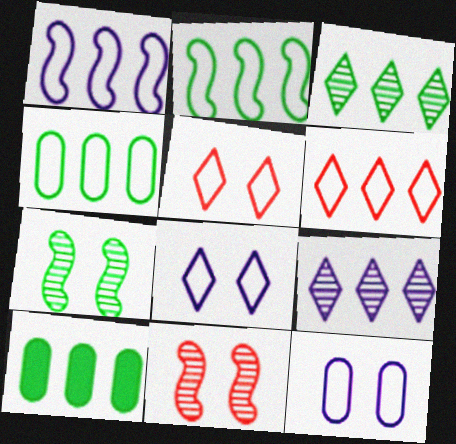[[1, 4, 6], 
[2, 3, 10]]